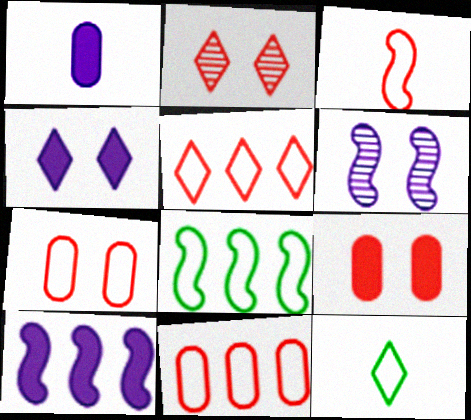[[1, 2, 8], 
[1, 4, 10], 
[3, 5, 7]]